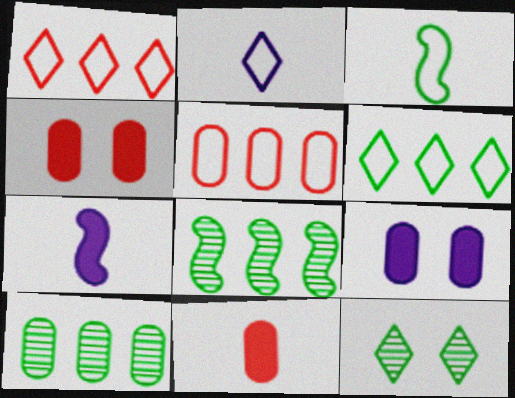[[2, 4, 8], 
[5, 7, 12]]